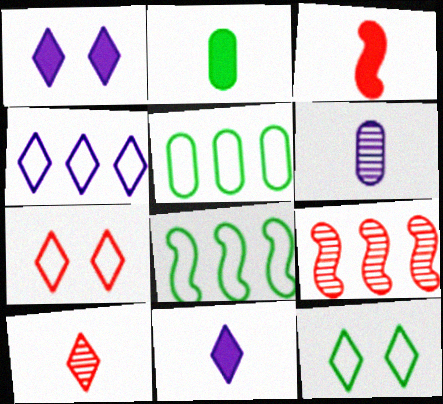[[2, 3, 11]]